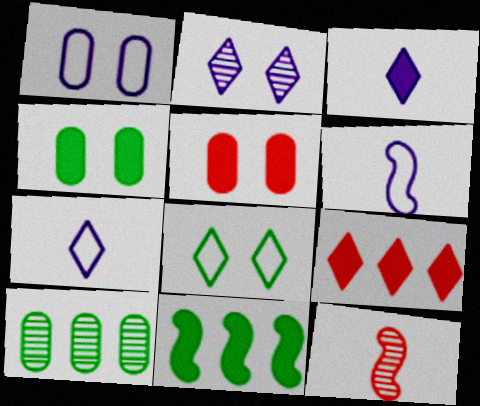[[2, 10, 12], 
[3, 5, 11]]